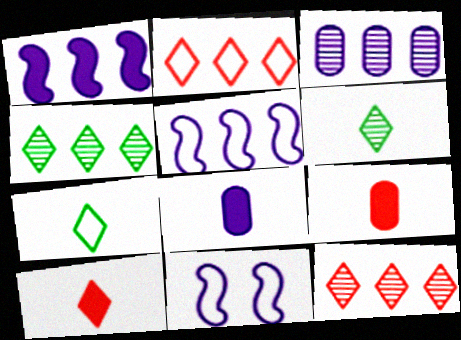[[4, 9, 11]]